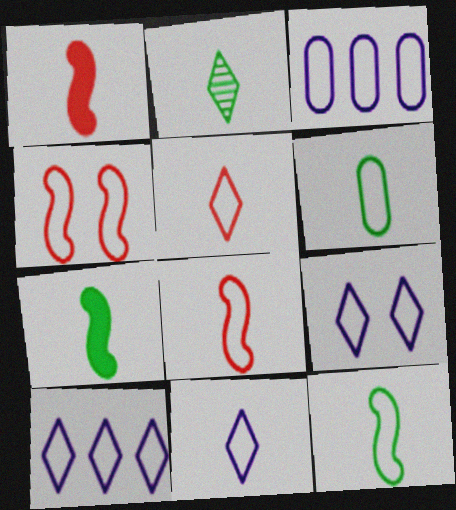[[2, 6, 7], 
[4, 6, 10], 
[6, 8, 11], 
[9, 10, 11]]